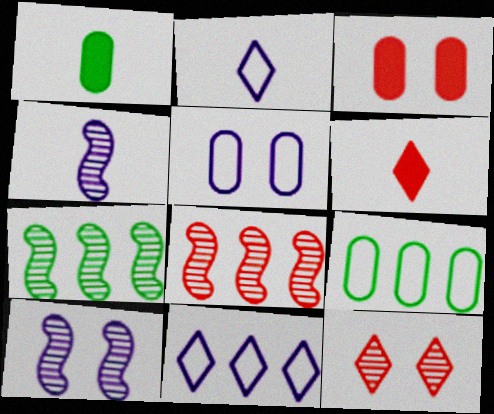[[2, 3, 7], 
[5, 6, 7], 
[6, 9, 10]]